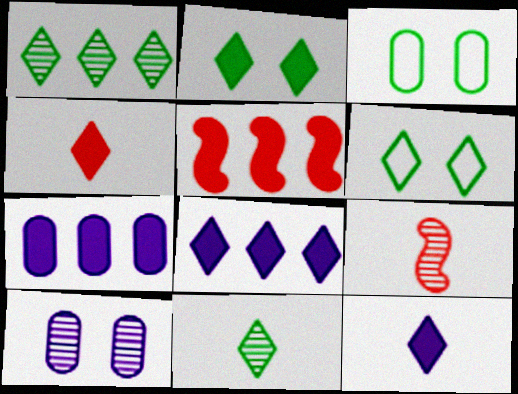[[1, 9, 10], 
[2, 4, 8], 
[3, 8, 9], 
[6, 7, 9]]